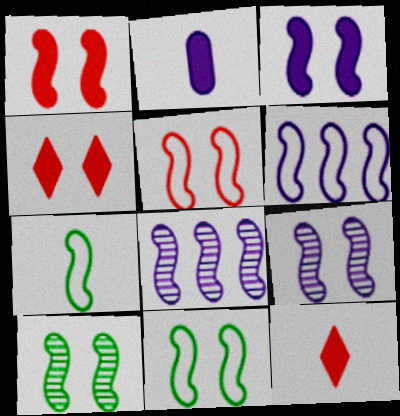[[1, 7, 8], 
[1, 9, 11], 
[3, 5, 10], 
[5, 6, 7]]